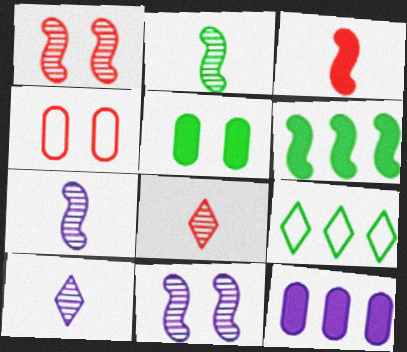[[2, 5, 9], 
[4, 6, 10]]